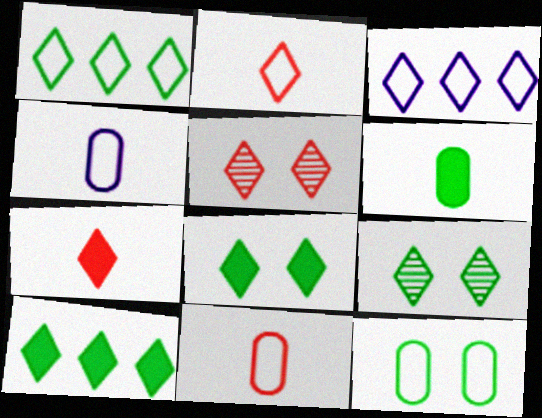[[3, 7, 9]]